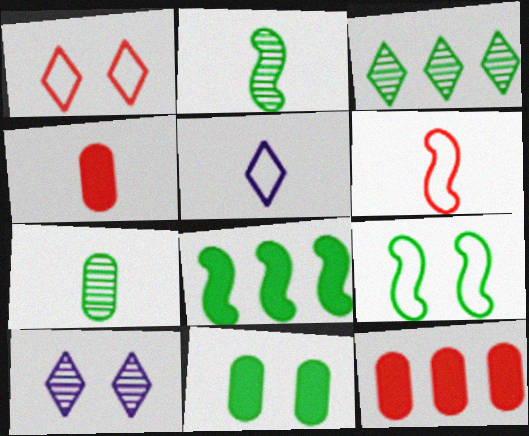[[2, 4, 5], 
[2, 8, 9]]